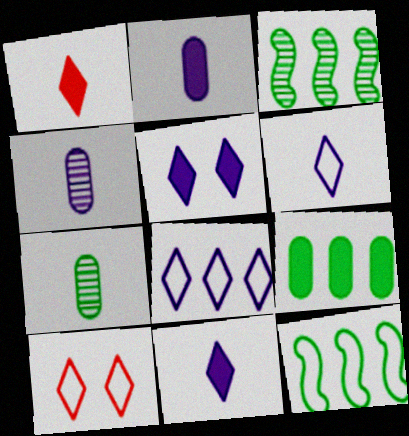[[2, 3, 10]]